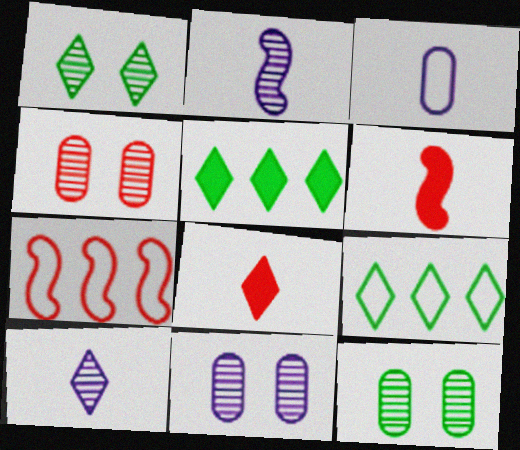[[4, 7, 8], 
[4, 11, 12], 
[6, 9, 11]]